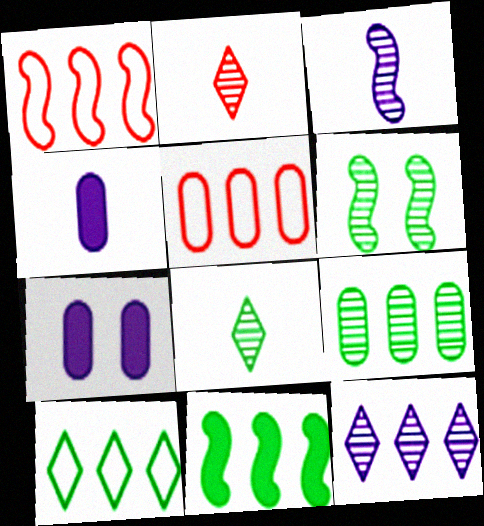[[1, 7, 8], 
[5, 11, 12], 
[6, 8, 9], 
[9, 10, 11]]